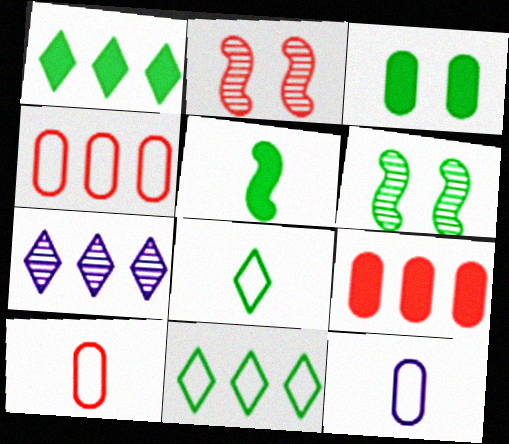[[1, 2, 12], 
[1, 3, 5]]